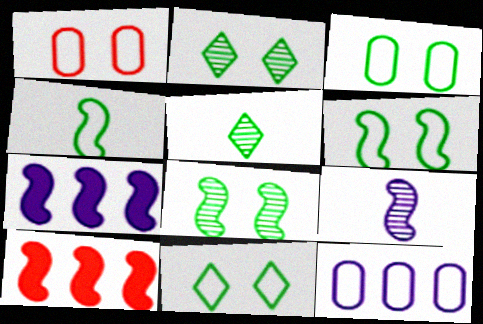[[1, 5, 7], 
[3, 6, 11], 
[6, 9, 10]]